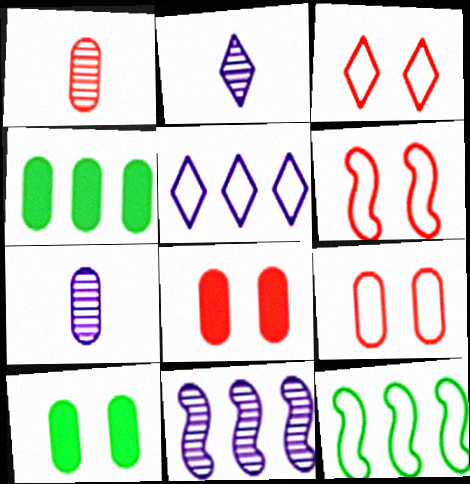[[2, 4, 6], 
[2, 8, 12], 
[3, 6, 9], 
[4, 7, 9]]